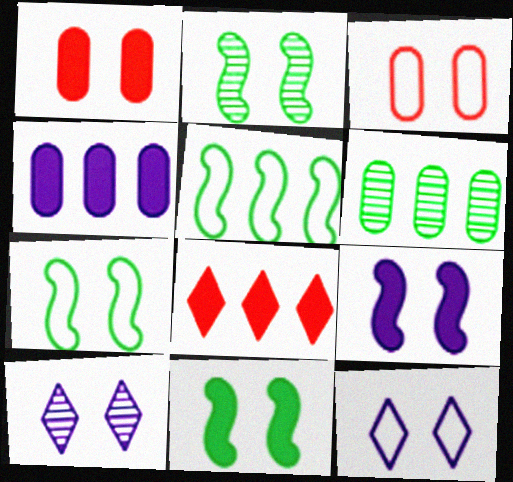[[1, 2, 12], 
[1, 7, 10], 
[2, 7, 11], 
[3, 7, 12], 
[3, 10, 11]]